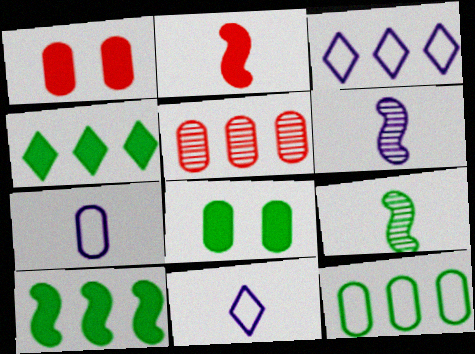[[1, 3, 9], 
[3, 5, 10], 
[5, 7, 8]]